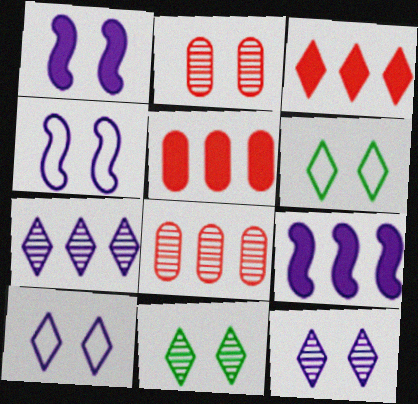[[1, 2, 6]]